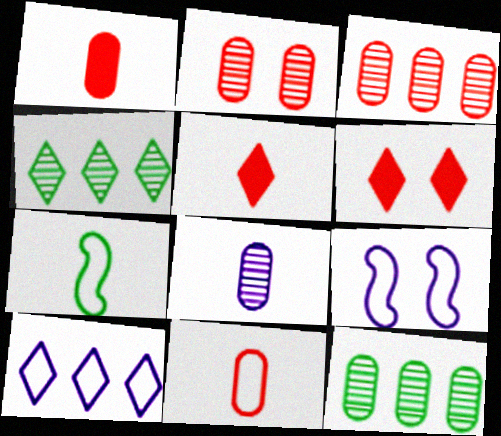[[1, 4, 9], 
[2, 8, 12], 
[5, 7, 8], 
[5, 9, 12]]